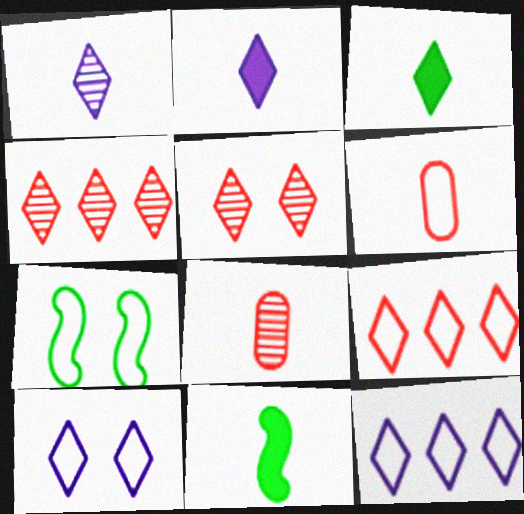[[1, 6, 11], 
[3, 4, 10], 
[3, 5, 12], 
[6, 7, 12]]